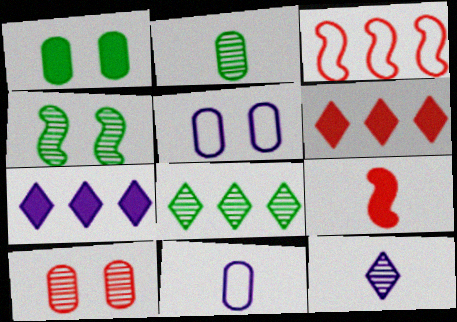[[1, 3, 12], 
[1, 5, 10], 
[1, 7, 9], 
[2, 4, 8], 
[4, 6, 11], 
[5, 8, 9]]